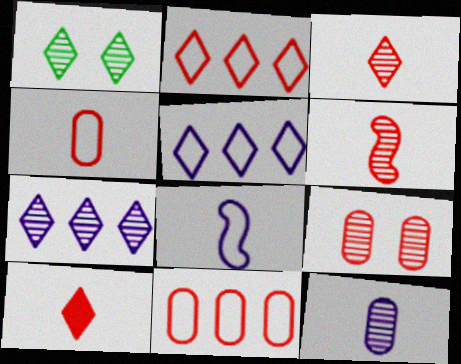[[1, 3, 7], 
[1, 5, 10], 
[4, 6, 10]]